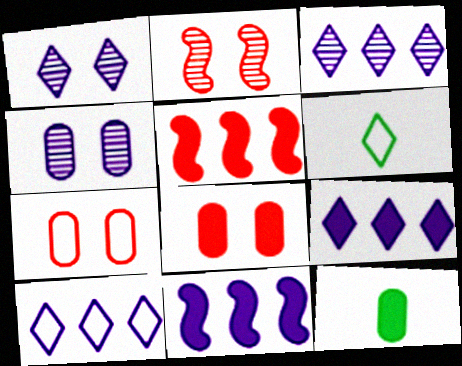[[2, 10, 12], 
[3, 9, 10], 
[4, 5, 6]]